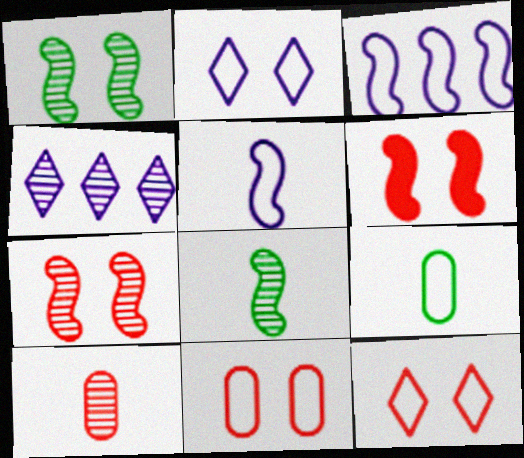[[1, 4, 10], 
[3, 6, 8], 
[3, 9, 12], 
[4, 6, 9]]